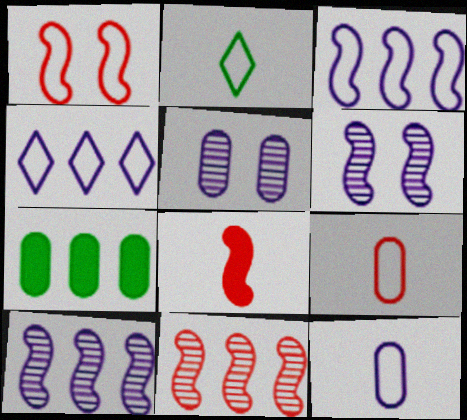[[1, 8, 11], 
[4, 7, 11], 
[5, 7, 9]]